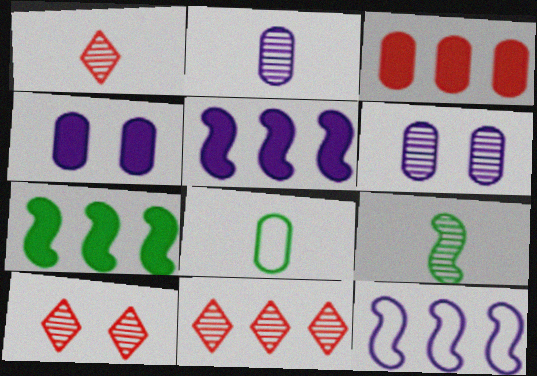[[1, 2, 9], 
[1, 10, 11], 
[3, 6, 8], 
[5, 8, 10], 
[6, 9, 11]]